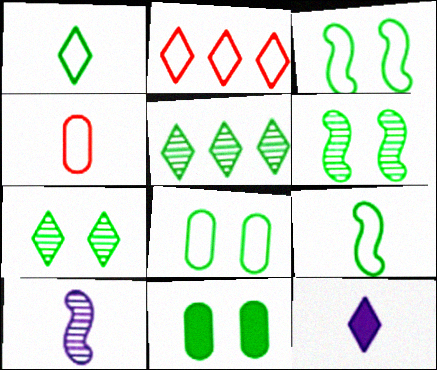[[2, 7, 12], 
[2, 10, 11], 
[3, 7, 11], 
[5, 9, 11]]